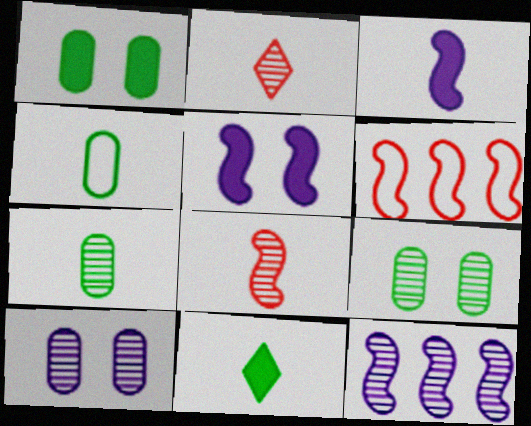[[2, 3, 4], 
[2, 9, 12], 
[6, 10, 11]]